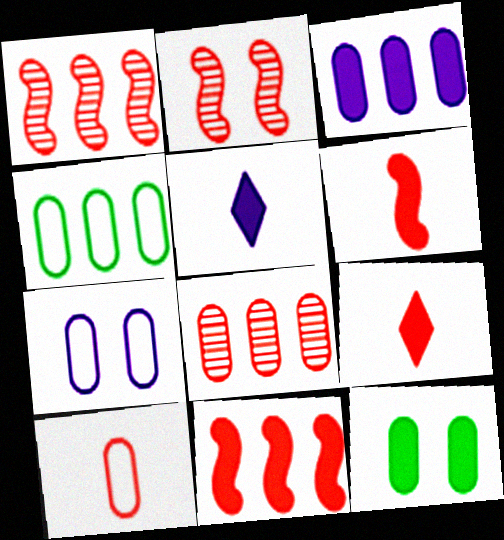[[2, 4, 5], 
[3, 4, 8], 
[4, 7, 10], 
[5, 11, 12]]